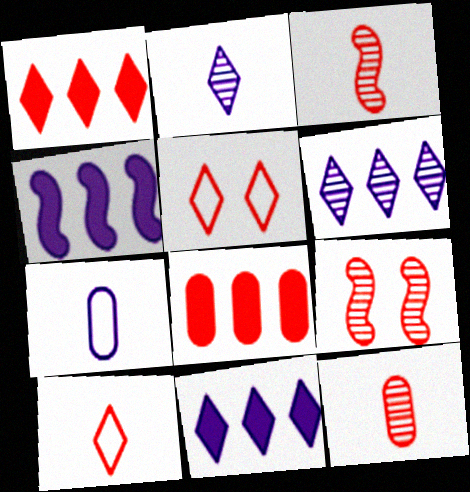[[3, 5, 8], 
[8, 9, 10]]